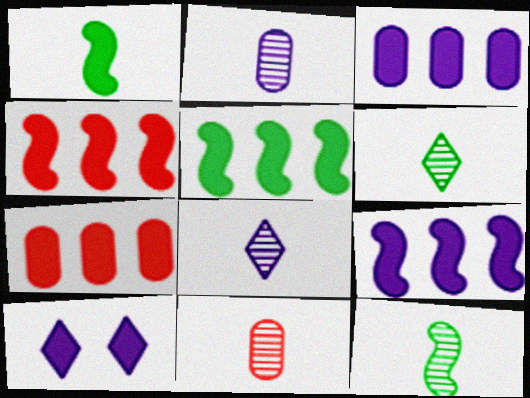[[1, 7, 10], 
[4, 5, 9], 
[8, 11, 12]]